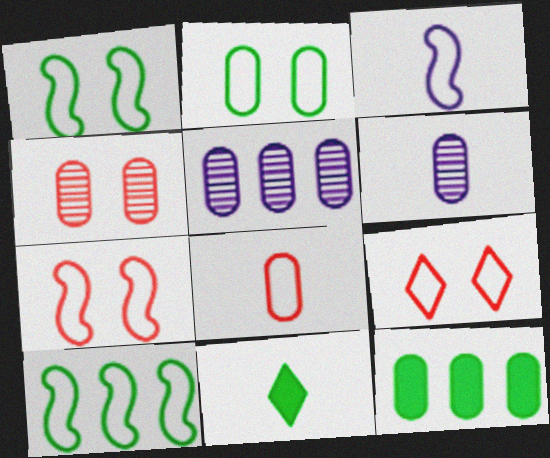[[3, 7, 10], 
[5, 7, 11]]